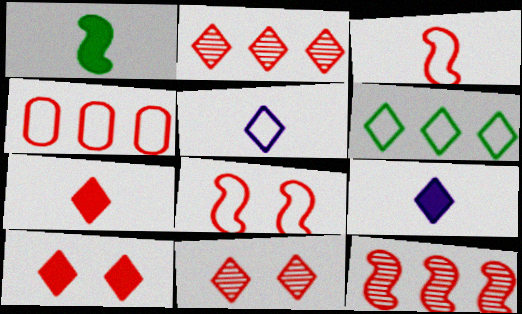[[6, 9, 11]]